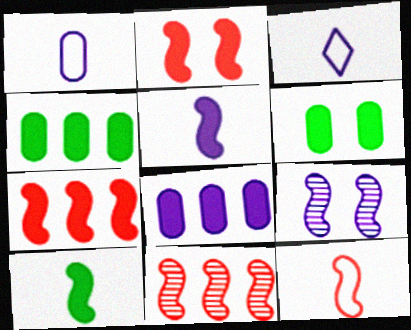[[2, 11, 12], 
[3, 6, 11], 
[3, 8, 9]]